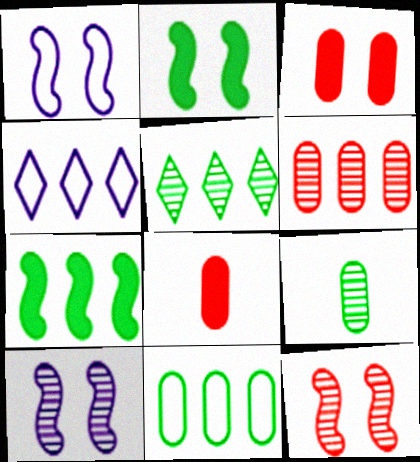[[1, 2, 12], 
[1, 5, 8], 
[4, 6, 7], 
[5, 7, 11]]